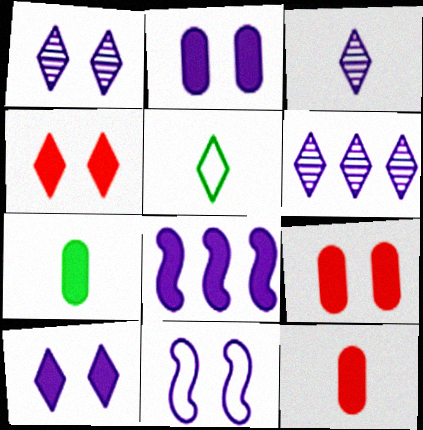[[1, 2, 11], 
[1, 3, 6], 
[4, 5, 6], 
[4, 7, 8]]